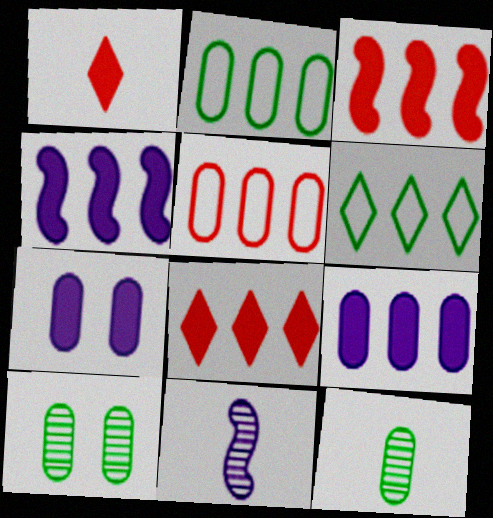[[5, 7, 12]]